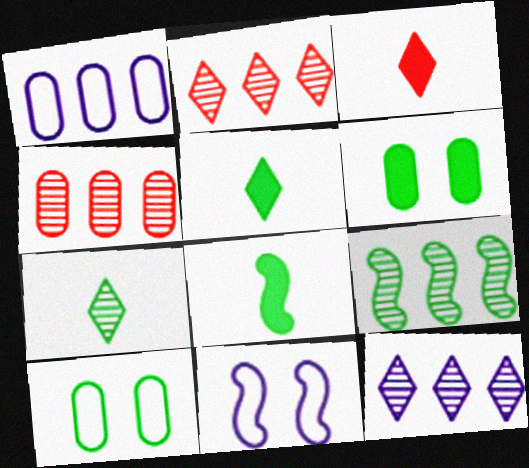[[4, 5, 11], 
[4, 9, 12], 
[5, 9, 10]]